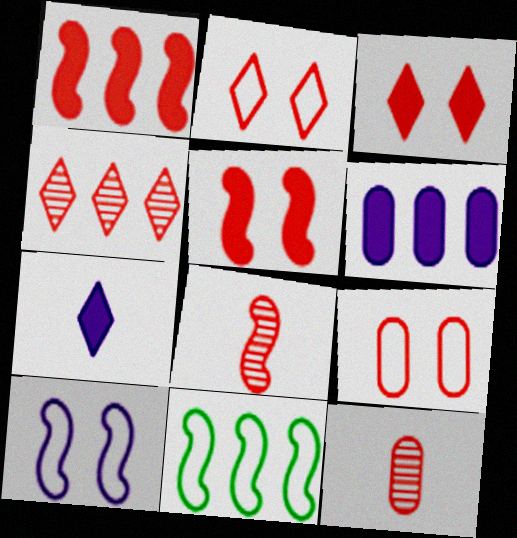[[1, 2, 12], 
[4, 6, 11]]